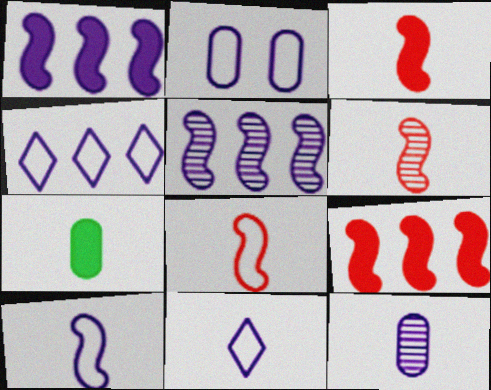[[2, 4, 10], 
[3, 6, 8], 
[6, 7, 11]]